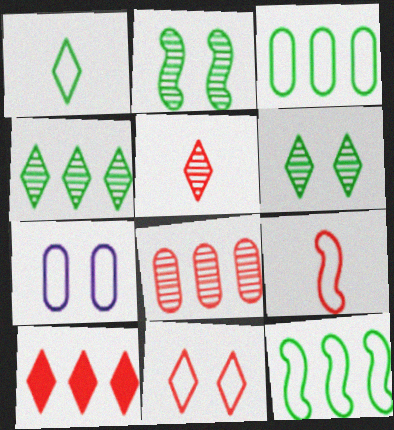[[5, 10, 11]]